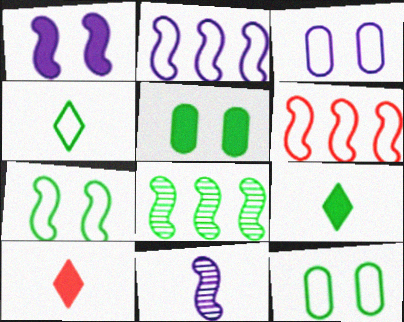[[1, 2, 11], 
[3, 4, 6], 
[3, 8, 10], 
[4, 5, 8], 
[8, 9, 12]]